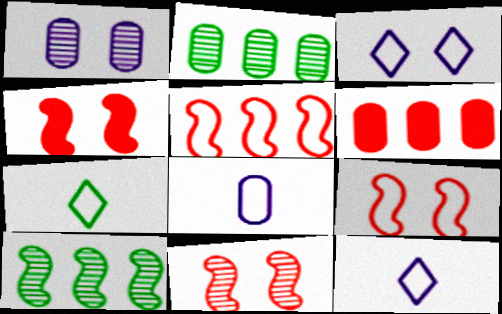[[2, 4, 12], 
[4, 9, 11]]